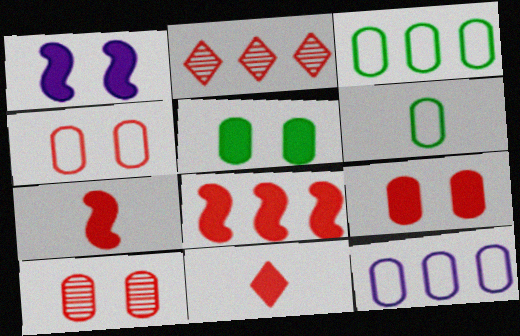[[1, 2, 6], 
[2, 4, 7], 
[4, 6, 12], 
[4, 9, 10], 
[8, 9, 11]]